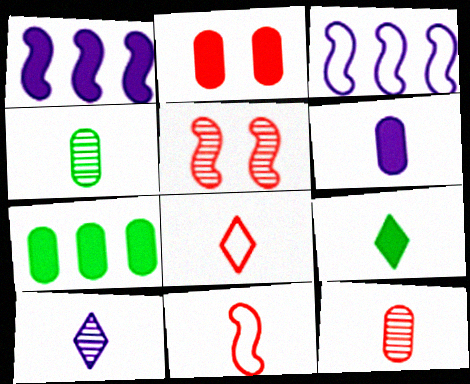[[1, 2, 9], 
[2, 6, 7], 
[8, 9, 10]]